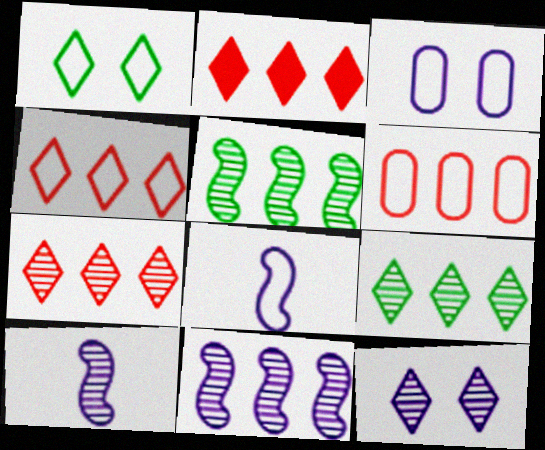[[1, 6, 8], 
[2, 4, 7]]